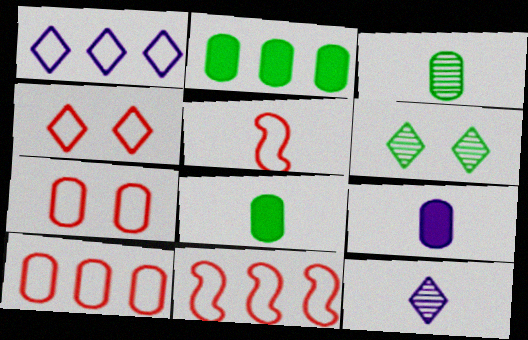[[4, 5, 10], 
[5, 8, 12], 
[6, 9, 11]]